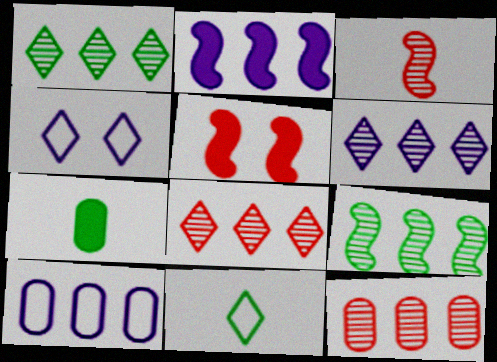[[1, 6, 8], 
[2, 6, 10], 
[6, 9, 12]]